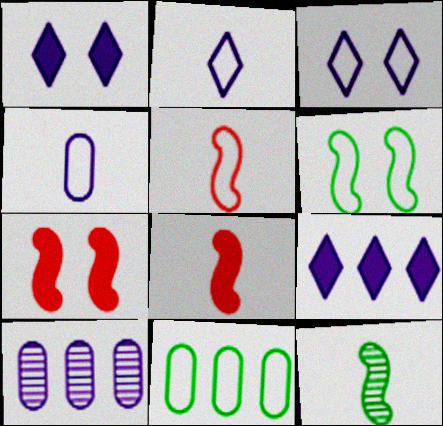[[3, 5, 11]]